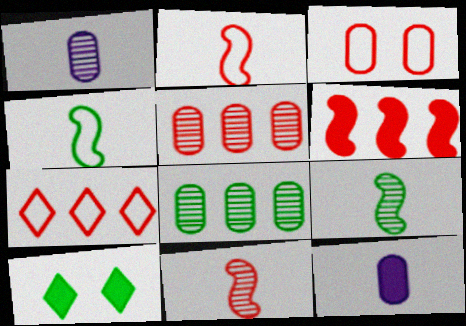[[2, 3, 7], 
[3, 8, 12], 
[4, 8, 10], 
[5, 6, 7], 
[6, 10, 12]]